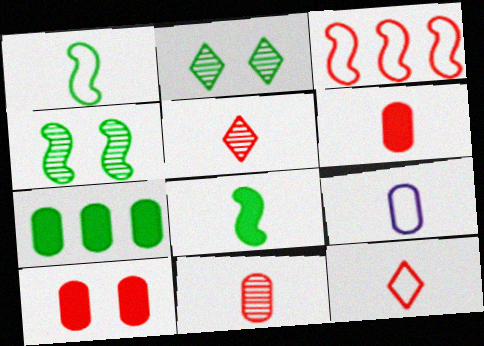[[1, 2, 7], 
[1, 9, 12], 
[3, 5, 10], 
[5, 8, 9]]